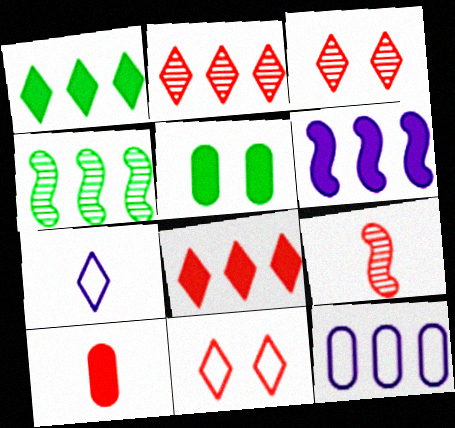[[1, 3, 7], 
[4, 8, 12]]